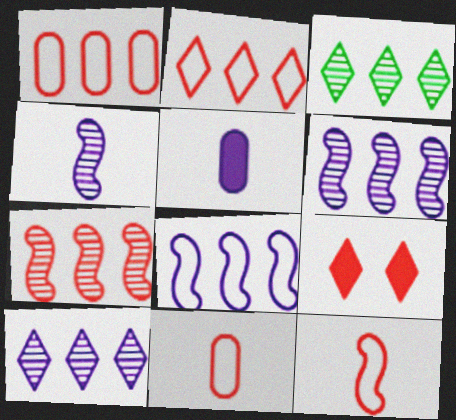[[7, 9, 11]]